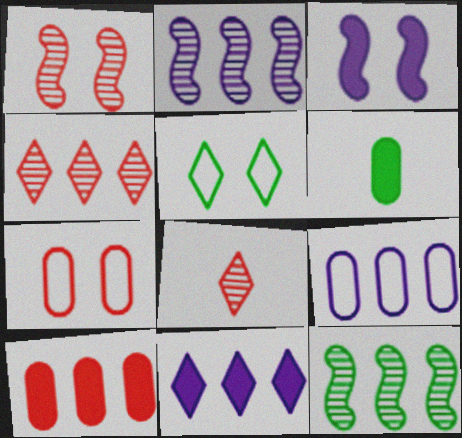[[2, 9, 11], 
[5, 6, 12], 
[5, 8, 11]]